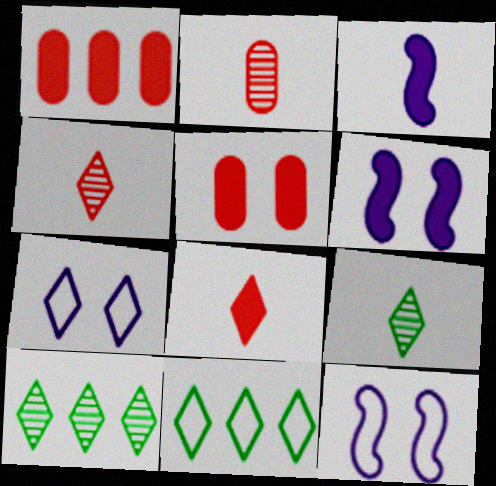[[1, 9, 12], 
[2, 6, 11], 
[7, 8, 10]]